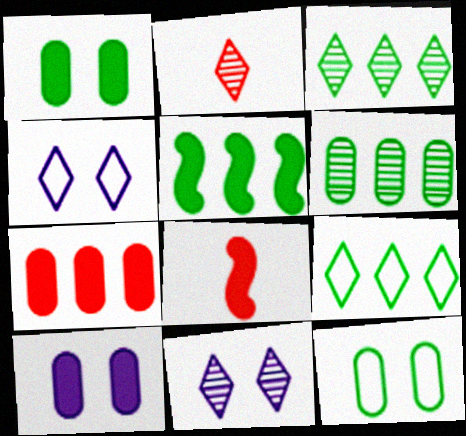[[2, 3, 11], 
[4, 6, 8], 
[5, 6, 9]]